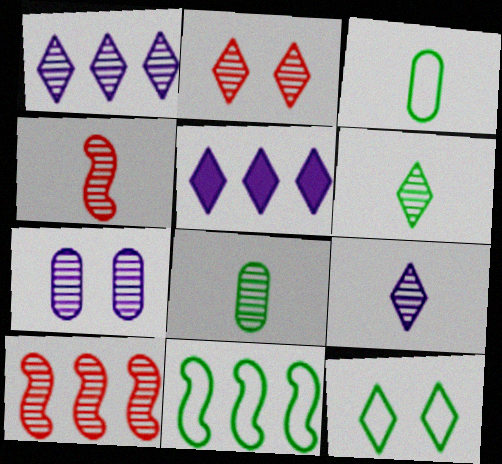[[1, 2, 6], 
[3, 11, 12], 
[4, 8, 9], 
[6, 7, 10]]